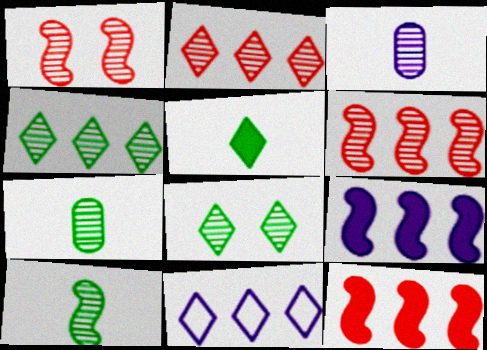[[1, 3, 4], 
[3, 6, 8]]